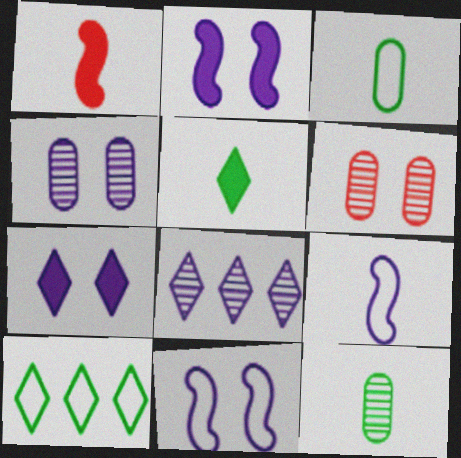[[1, 4, 10], 
[4, 7, 11]]